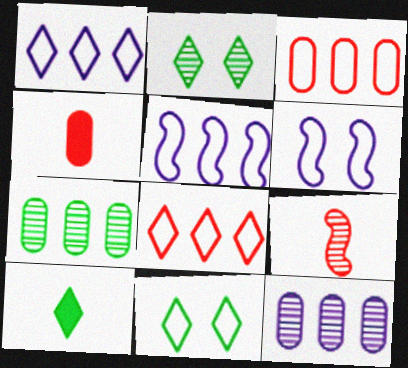[[2, 4, 5], 
[2, 9, 12]]